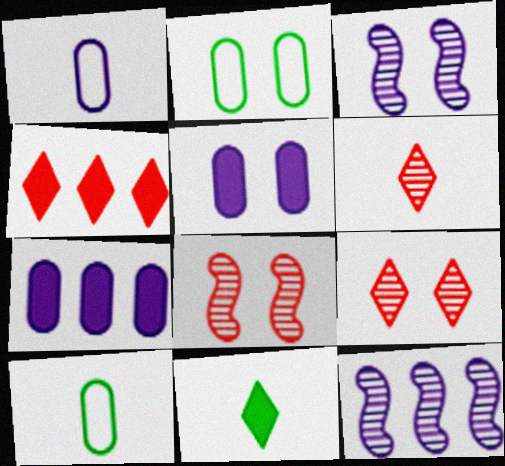[[3, 4, 10]]